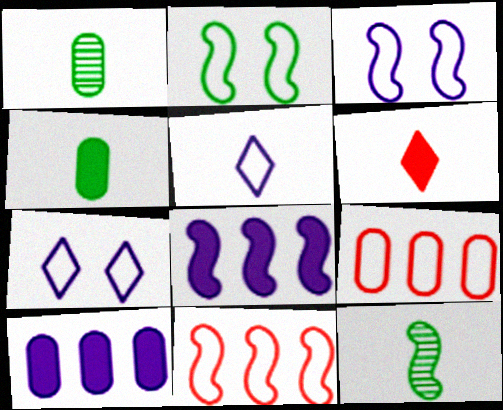[[2, 5, 9]]